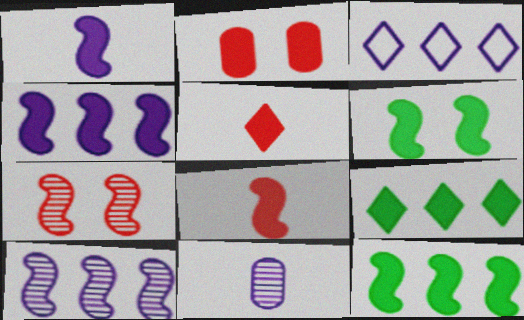[[1, 2, 9], 
[4, 6, 8]]